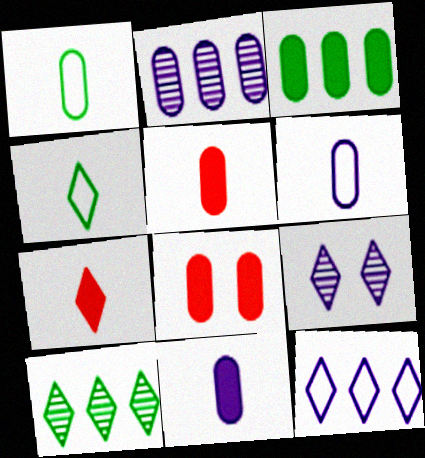[[1, 2, 8], 
[3, 8, 11]]